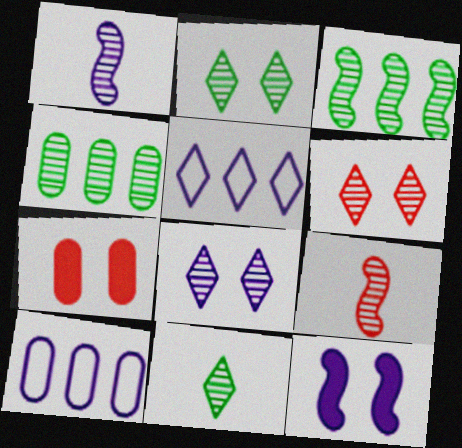[[1, 4, 6], 
[2, 6, 8], 
[4, 8, 9]]